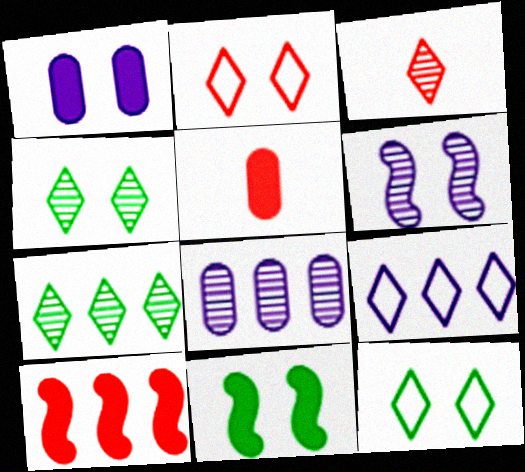[]